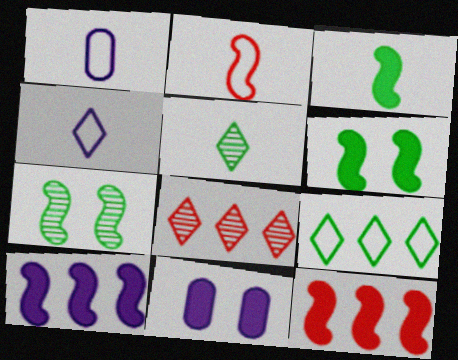[[1, 6, 8], 
[2, 7, 10]]